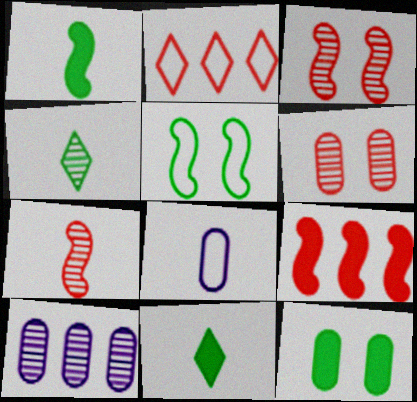[[2, 5, 8], 
[3, 4, 10], 
[7, 8, 11]]